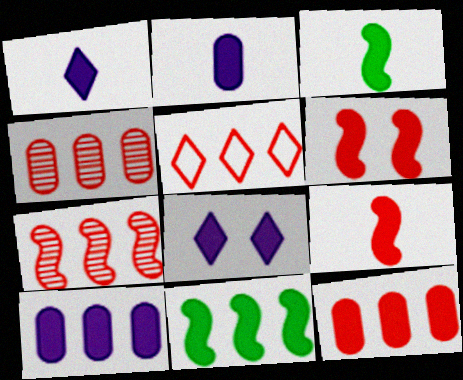[[3, 8, 12], 
[5, 7, 12]]